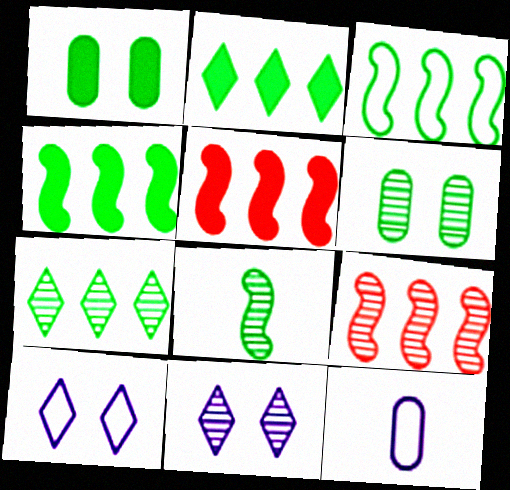[[6, 7, 8]]